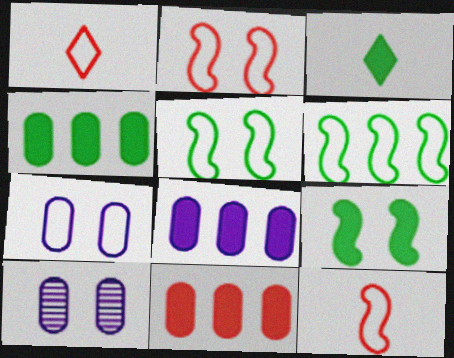[[1, 6, 7], 
[3, 4, 9], 
[4, 8, 11]]